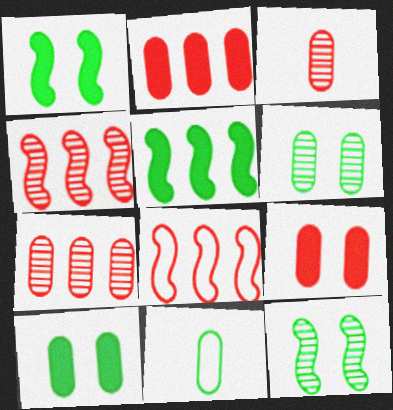[]